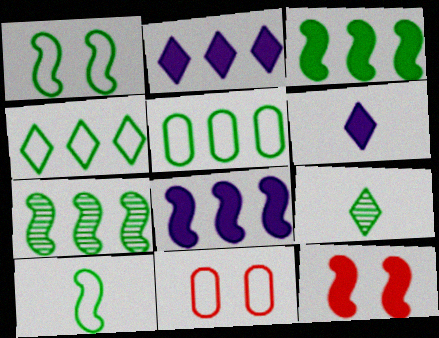[[6, 7, 11], 
[8, 9, 11]]